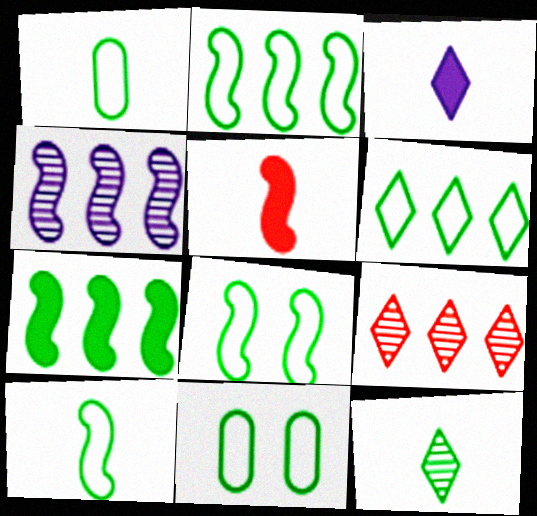[[1, 6, 8], 
[2, 8, 10], 
[4, 5, 8], 
[6, 10, 11], 
[7, 11, 12]]